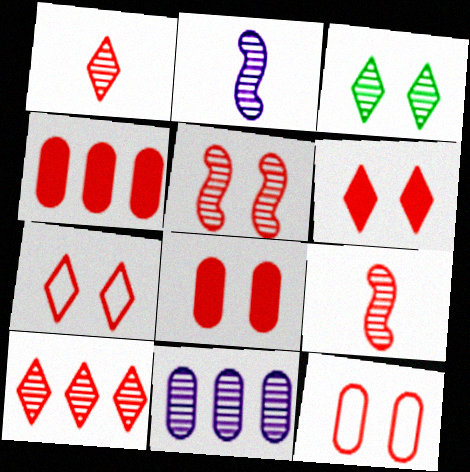[[3, 9, 11], 
[4, 7, 9], 
[5, 6, 12], 
[5, 7, 8]]